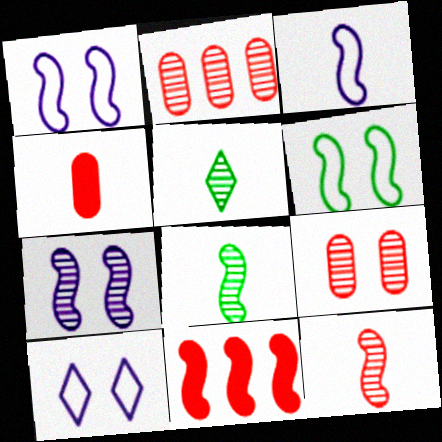[[1, 8, 11], 
[2, 5, 7], 
[3, 4, 5]]